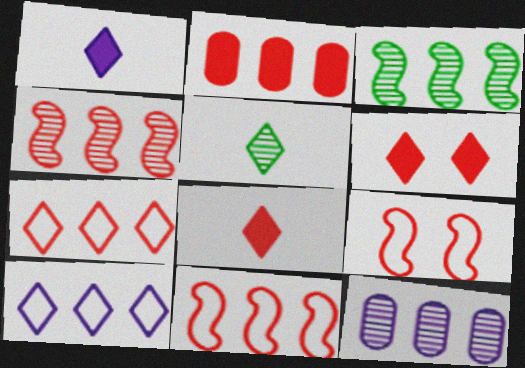[[2, 3, 10], 
[2, 4, 7], 
[5, 6, 10]]